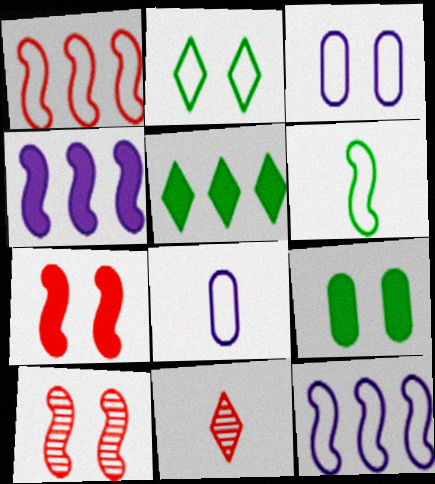[[1, 2, 8], 
[4, 6, 10], 
[5, 8, 10], 
[9, 11, 12]]